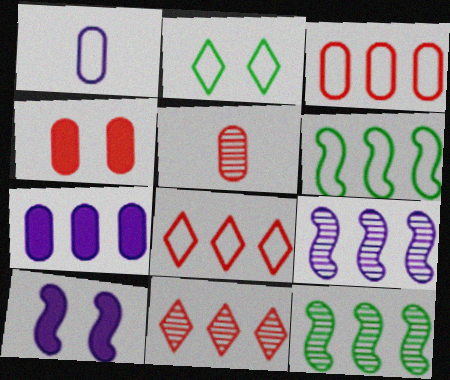[[3, 4, 5], 
[6, 7, 11], 
[7, 8, 12]]